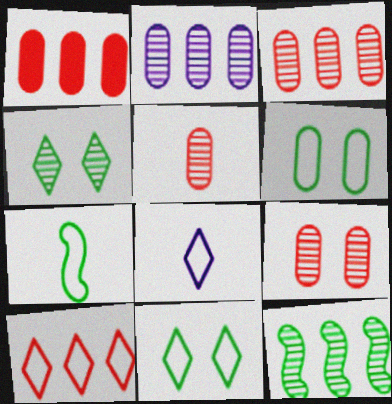[[3, 5, 9], 
[8, 10, 11]]